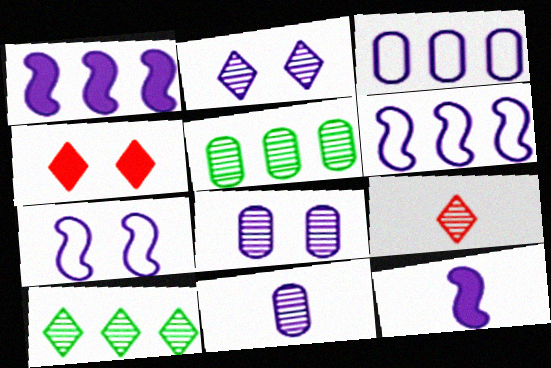[[2, 3, 12], 
[2, 9, 10]]